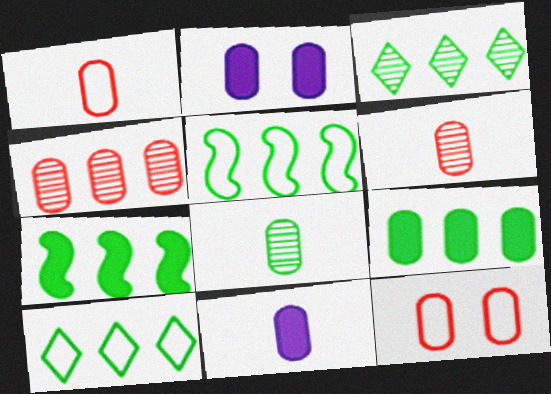[[1, 8, 11], 
[3, 5, 9]]